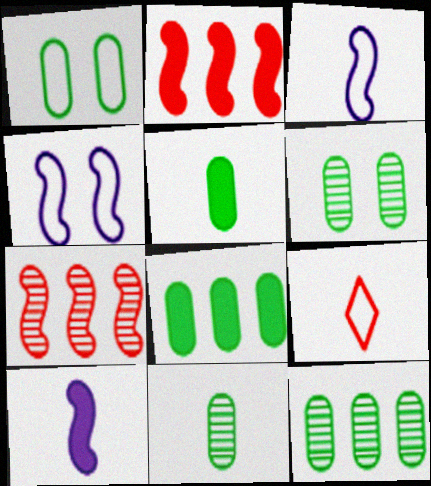[[1, 5, 12], 
[1, 8, 11], 
[6, 11, 12], 
[9, 10, 11]]